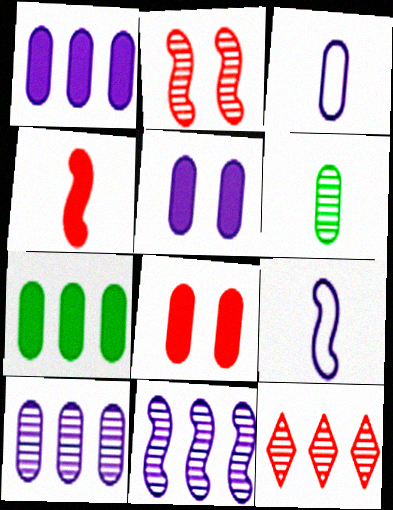[[3, 5, 10]]